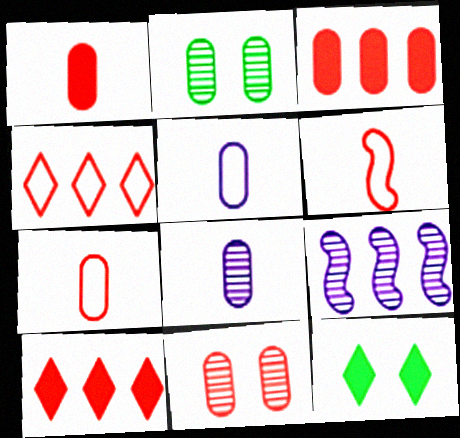[[2, 3, 5], 
[3, 7, 11], 
[6, 10, 11], 
[7, 9, 12]]